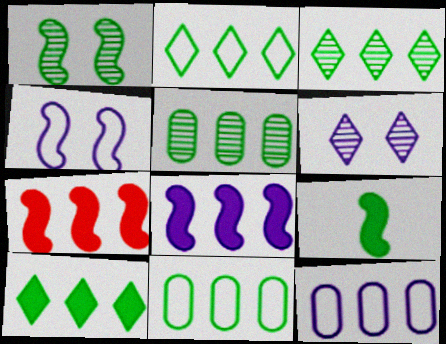[[2, 3, 10], 
[3, 7, 12]]